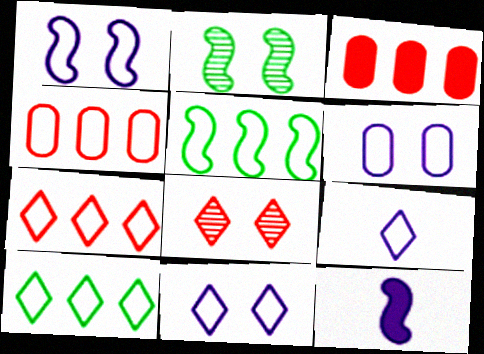[[1, 6, 11], 
[2, 3, 9]]